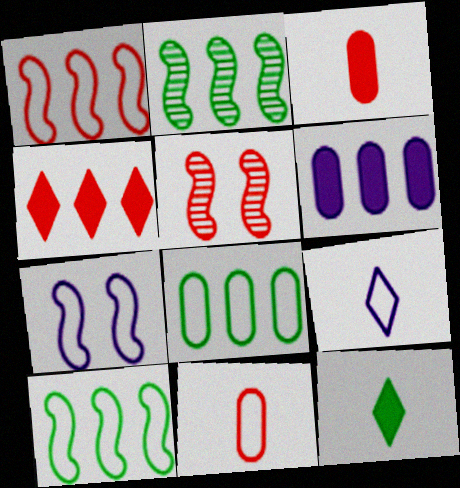[[4, 5, 11]]